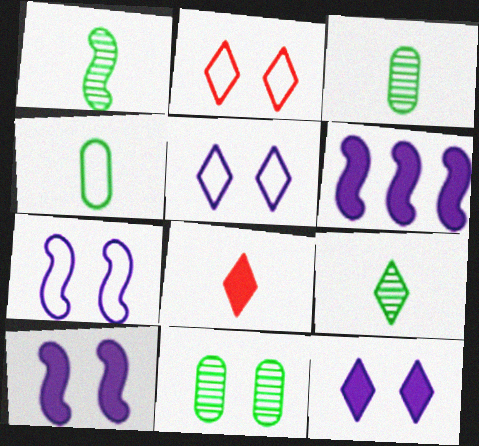[[1, 3, 9], 
[2, 3, 6], 
[2, 10, 11]]